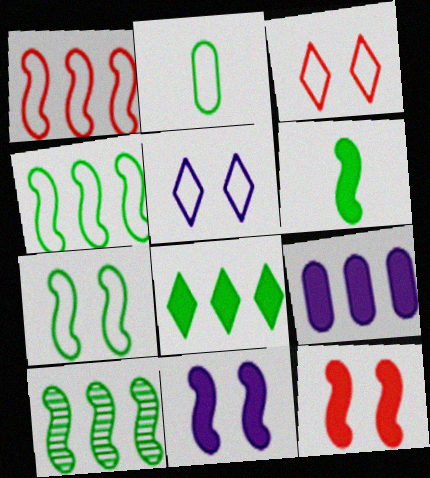[[1, 2, 5], 
[6, 7, 10]]